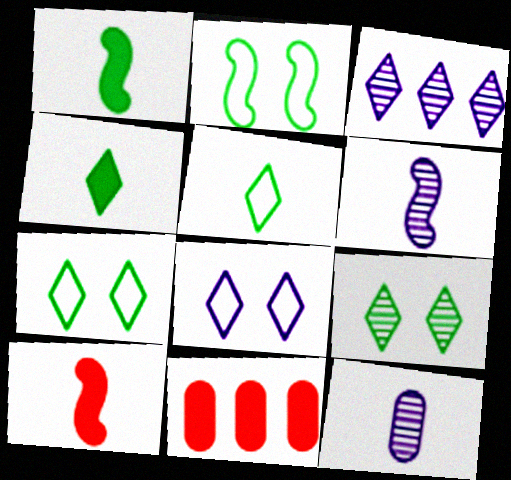[[5, 10, 12], 
[6, 7, 11]]